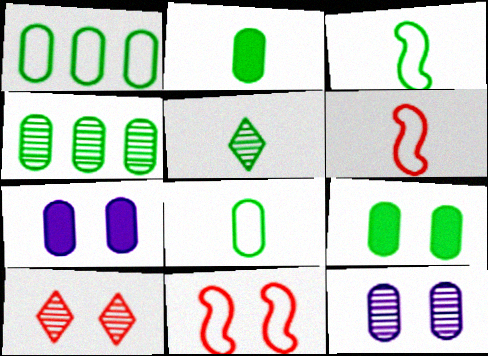[[2, 3, 5], 
[4, 8, 9]]